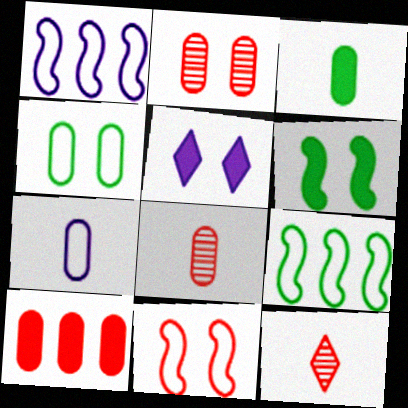[[3, 7, 8], 
[5, 8, 9], 
[10, 11, 12]]